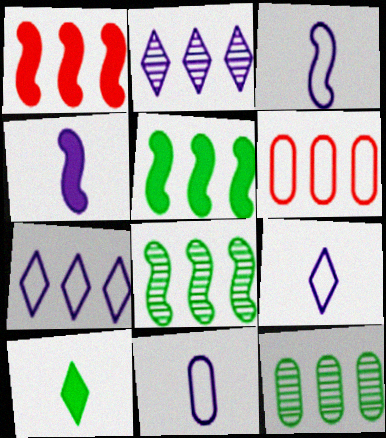[[1, 7, 12], 
[2, 5, 6], 
[3, 9, 11]]